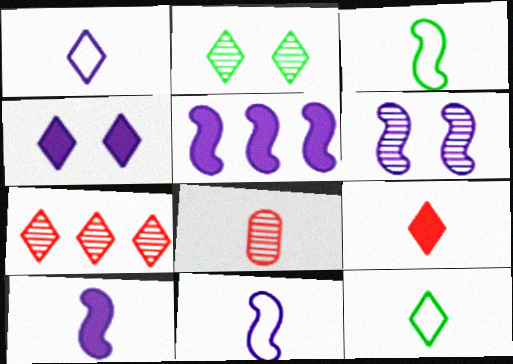[[4, 7, 12], 
[5, 6, 11], 
[8, 10, 12]]